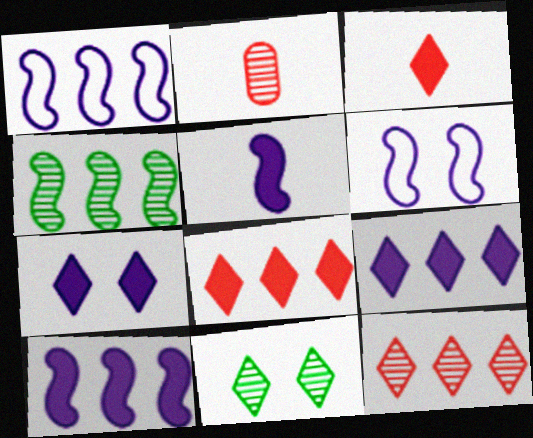[]